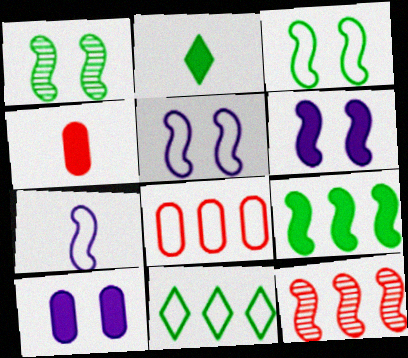[]